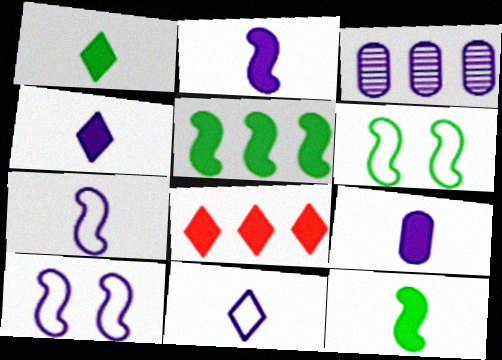[[2, 4, 9], 
[3, 4, 10]]